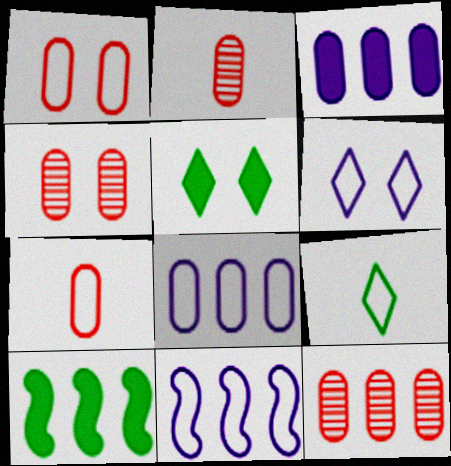[[1, 9, 11], 
[2, 4, 12], 
[2, 5, 11], 
[2, 6, 10]]